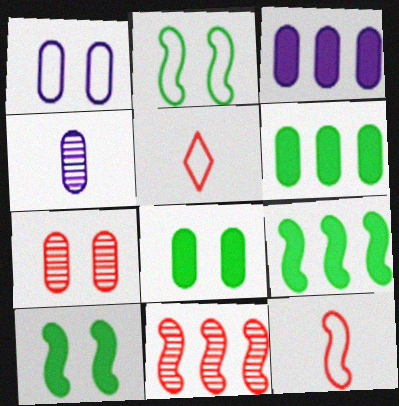[[1, 3, 4], 
[1, 7, 8]]